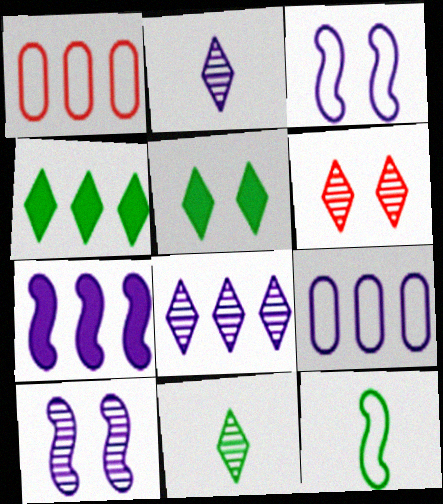[[6, 8, 11], 
[7, 8, 9]]